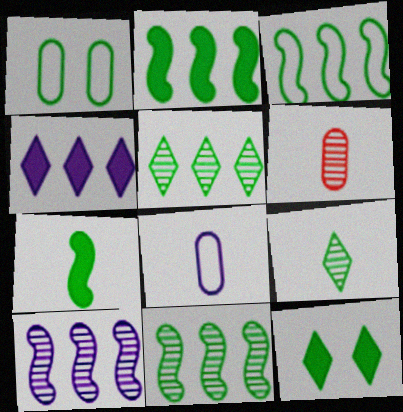[[1, 2, 9], 
[1, 5, 7], 
[2, 3, 11]]